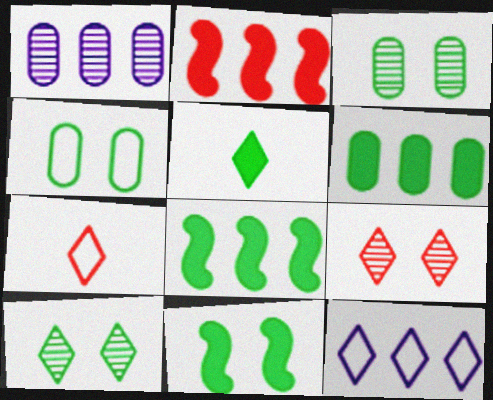[[1, 7, 11], 
[4, 10, 11], 
[5, 6, 11], 
[5, 9, 12]]